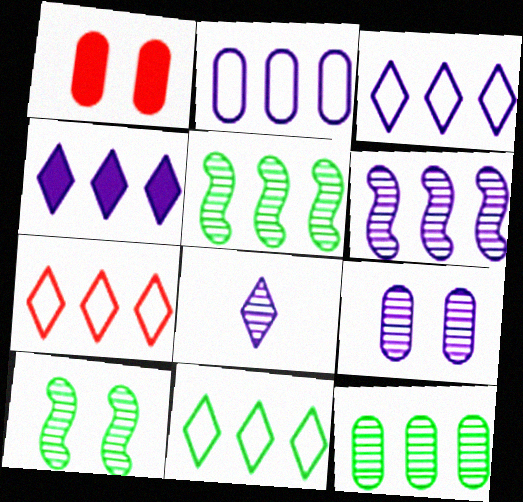[[2, 4, 6], 
[3, 7, 11], 
[6, 8, 9]]